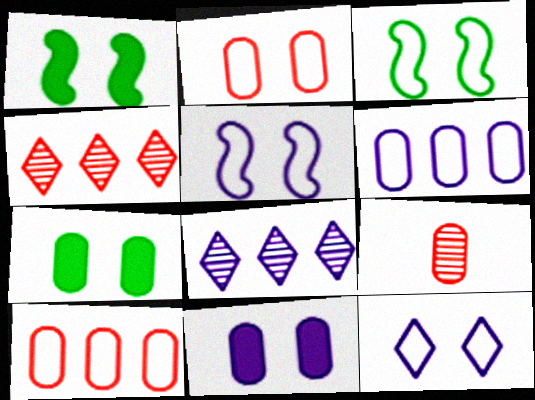[[2, 3, 12], 
[6, 7, 9]]